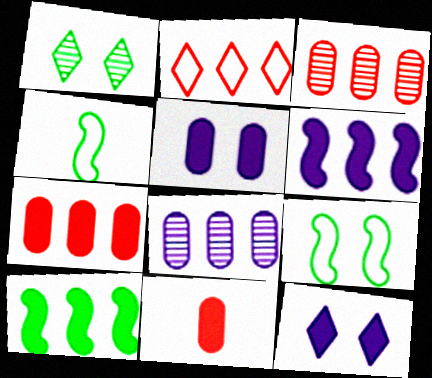[[2, 8, 10], 
[3, 4, 12], 
[10, 11, 12]]